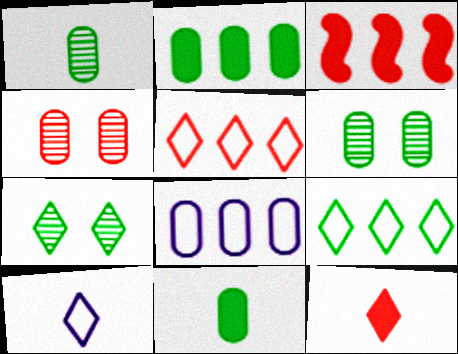[[3, 6, 10], 
[4, 8, 11]]